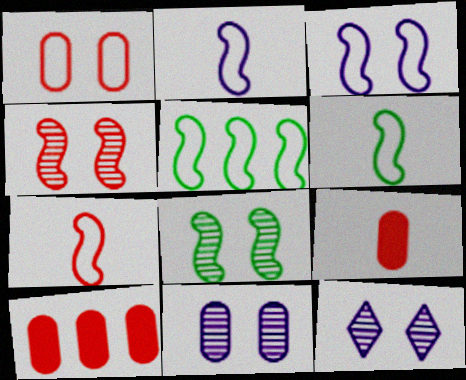[[2, 6, 7], 
[3, 5, 7], 
[5, 9, 12], 
[6, 10, 12]]